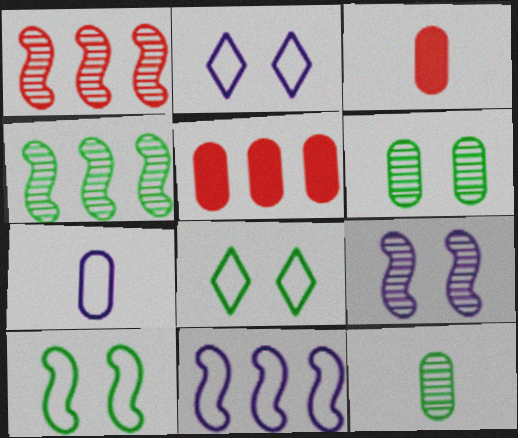[[2, 3, 4], 
[2, 7, 11], 
[3, 7, 12], 
[5, 6, 7]]